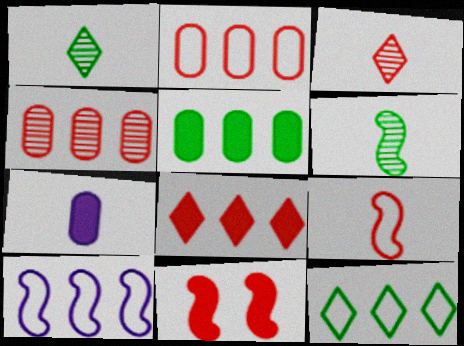[[1, 7, 9], 
[2, 3, 11], 
[2, 10, 12], 
[6, 10, 11]]